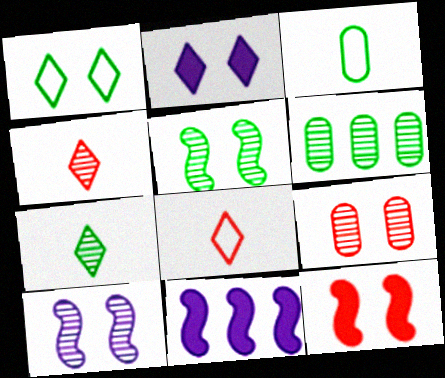[[4, 6, 10], 
[5, 6, 7]]